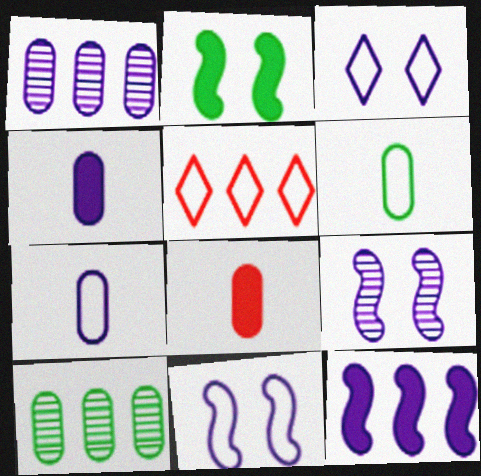[[5, 6, 11], 
[5, 10, 12]]